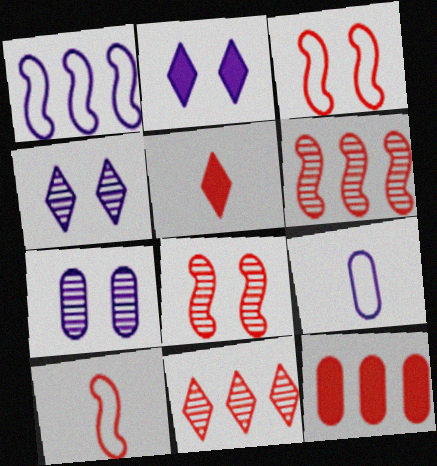[]